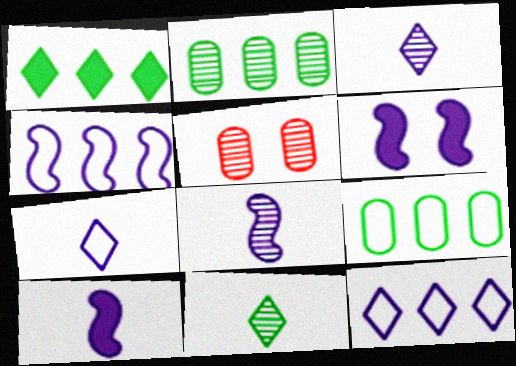[[4, 6, 8]]